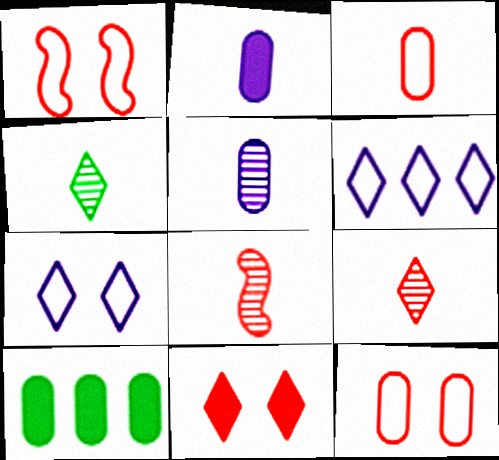[[4, 5, 8], 
[4, 6, 11], 
[5, 10, 12], 
[7, 8, 10]]